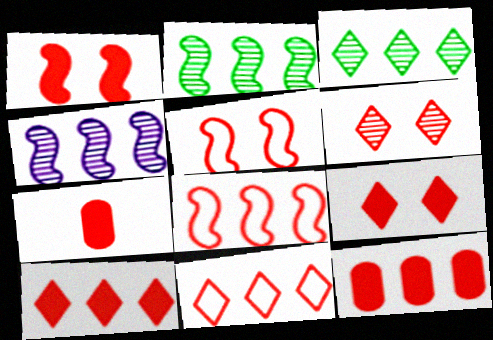[[1, 7, 10], 
[6, 7, 8]]